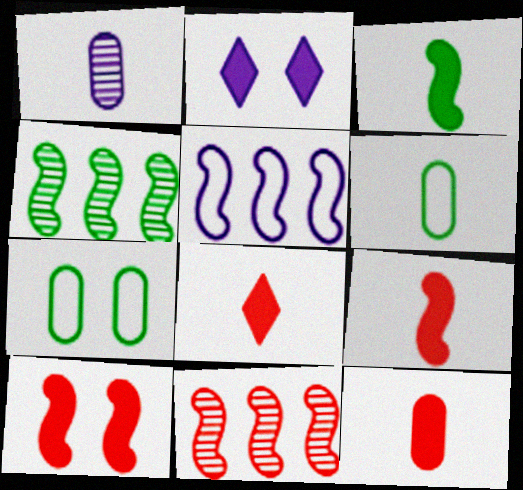[[1, 2, 5], 
[1, 6, 12], 
[2, 6, 11], 
[8, 9, 12]]